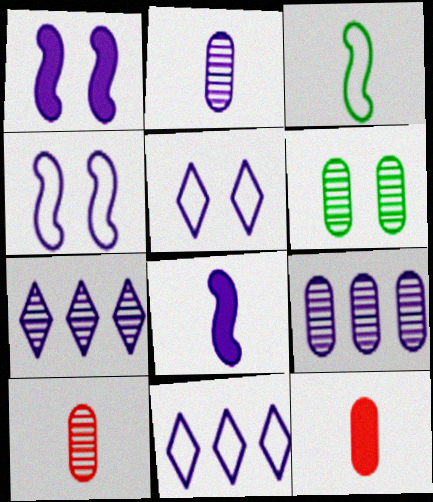[[1, 2, 11], 
[5, 8, 9], 
[6, 9, 10]]